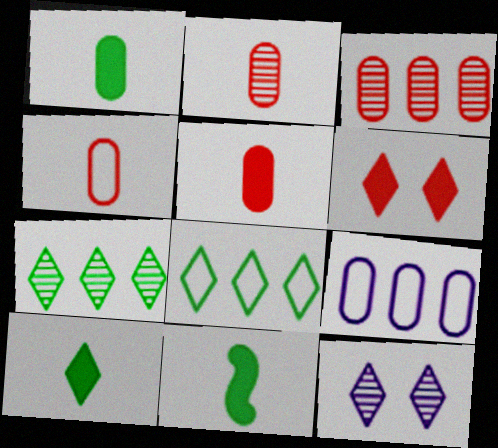[[1, 10, 11], 
[2, 4, 5]]